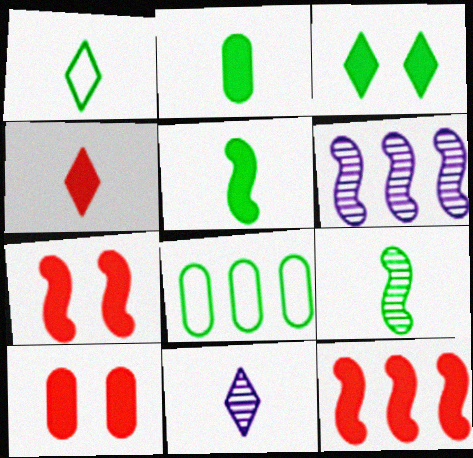[[1, 2, 9], 
[1, 4, 11], 
[1, 6, 10], 
[3, 8, 9], 
[4, 10, 12], 
[7, 8, 11]]